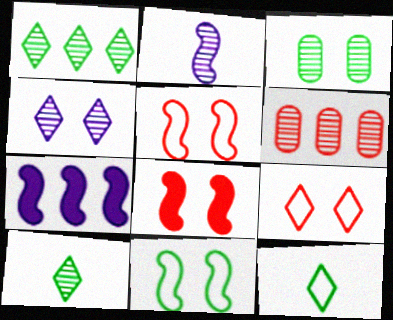[]